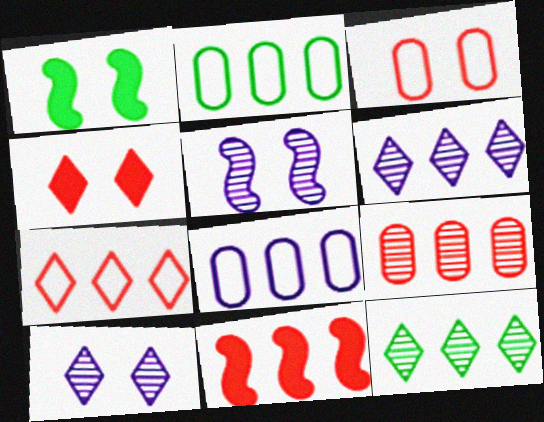[[1, 3, 10], 
[2, 6, 11], 
[7, 9, 11], 
[8, 11, 12]]